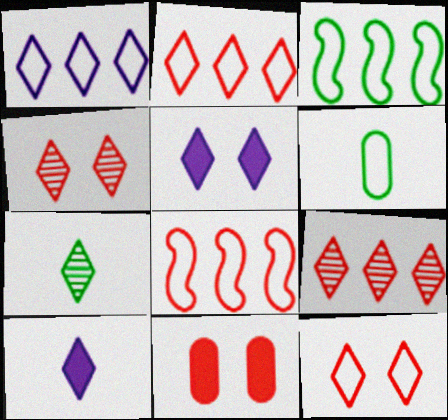[[2, 5, 7]]